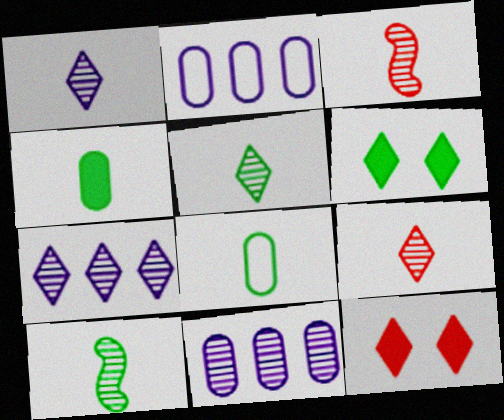[[1, 5, 9], 
[2, 3, 6], 
[2, 10, 12]]